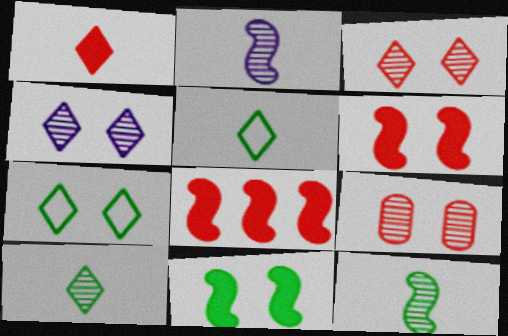[]